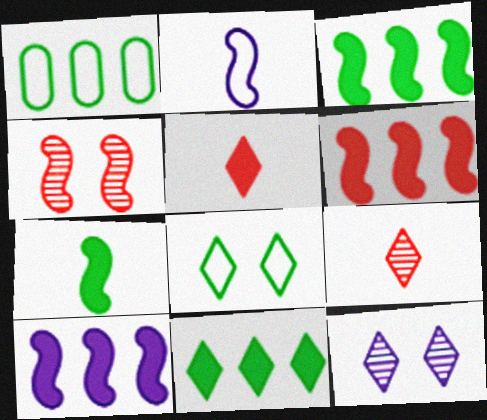[[2, 3, 4], 
[3, 6, 10]]